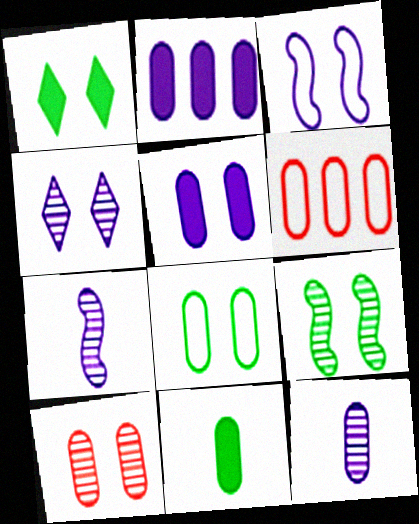[[1, 3, 10], 
[1, 6, 7], 
[1, 8, 9], 
[3, 4, 5], 
[4, 9, 10], 
[5, 8, 10]]